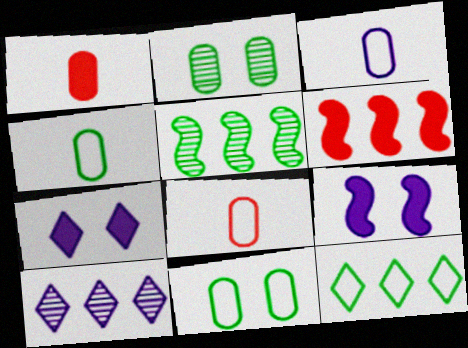[[3, 4, 8], 
[3, 9, 10], 
[5, 7, 8]]